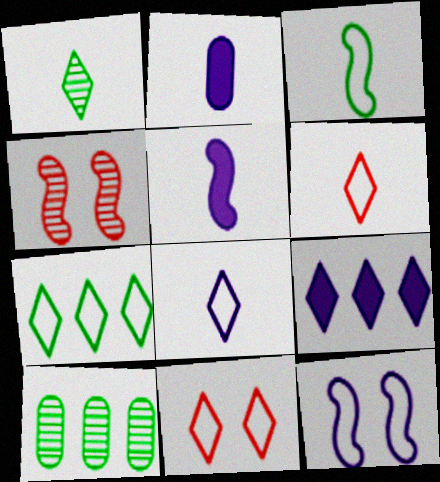[[1, 9, 11], 
[2, 4, 7], 
[5, 10, 11], 
[7, 8, 11]]